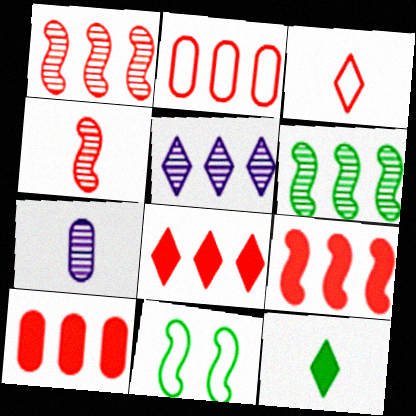[[1, 2, 8], 
[7, 8, 11], 
[8, 9, 10]]